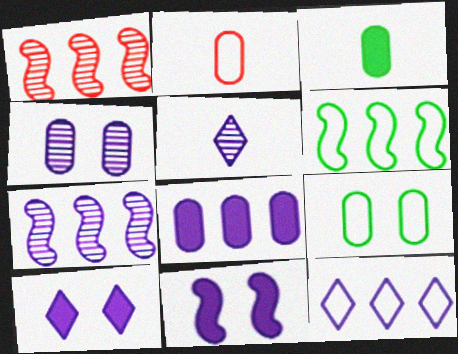[[4, 5, 7], 
[5, 10, 12], 
[7, 8, 12]]